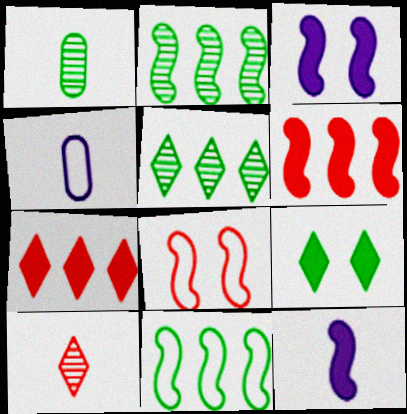[[1, 9, 11], 
[2, 8, 12]]